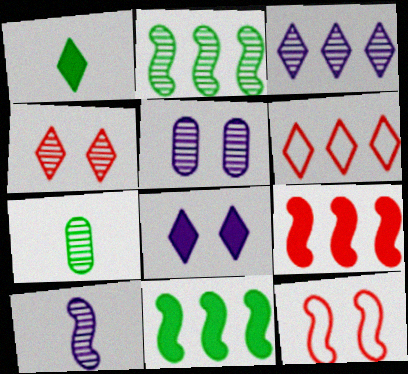[[3, 5, 10], 
[10, 11, 12]]